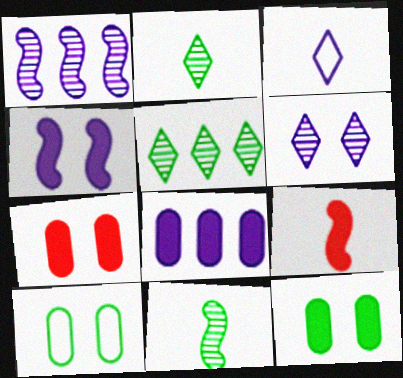[]